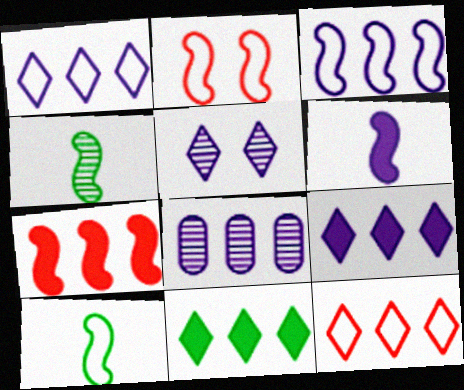[[2, 3, 10], 
[3, 8, 9]]